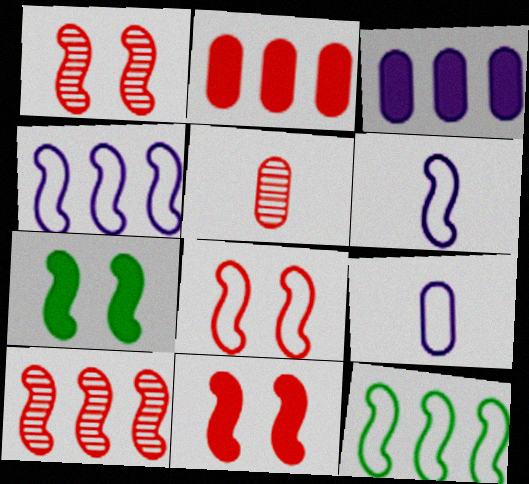[[1, 8, 11], 
[6, 7, 10], 
[6, 8, 12]]